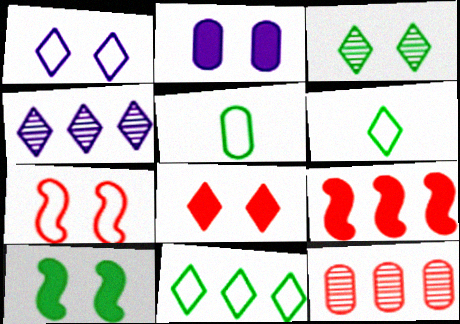[[1, 3, 8], 
[2, 3, 7], 
[2, 5, 12], 
[2, 8, 10], 
[4, 6, 8]]